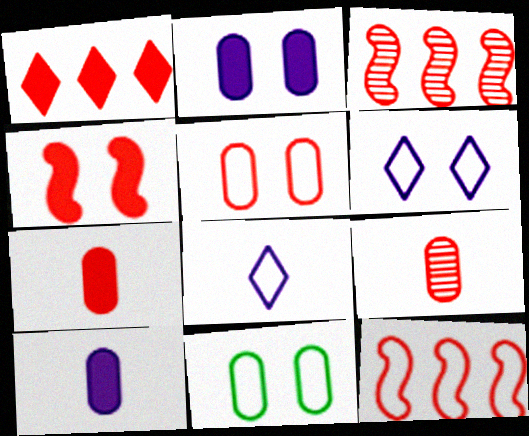[[1, 4, 7], 
[8, 11, 12]]